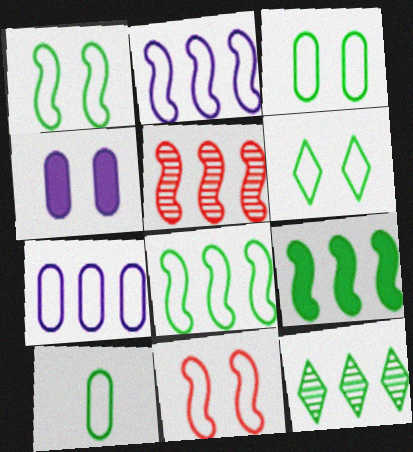[[1, 3, 6], 
[2, 5, 9], 
[6, 8, 10]]